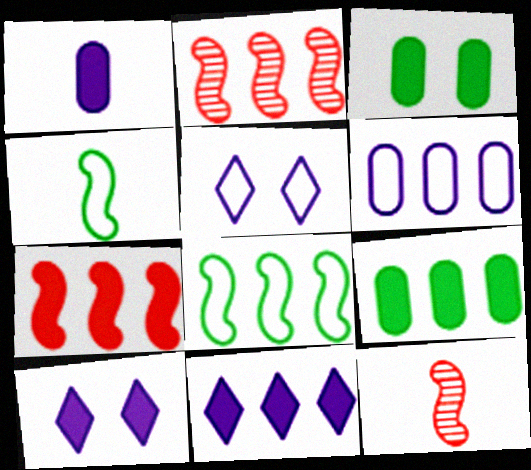[[5, 9, 12], 
[7, 9, 11]]